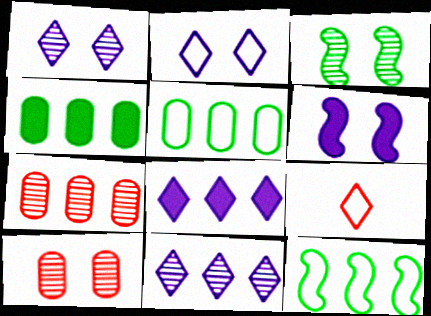[[1, 3, 10], 
[7, 8, 12]]